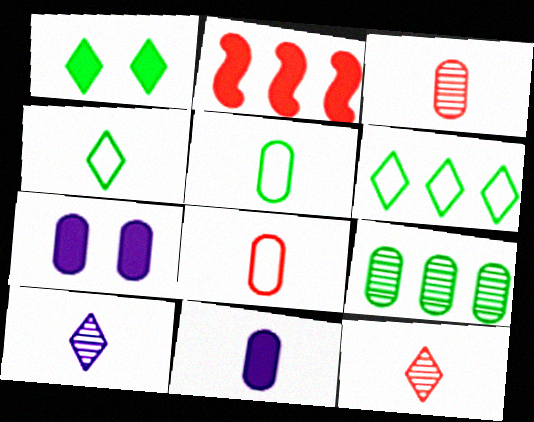[[1, 2, 11], 
[3, 5, 11], 
[7, 8, 9]]